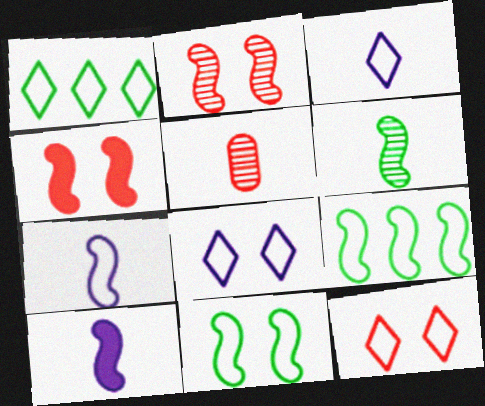[[1, 3, 12], 
[2, 9, 10]]